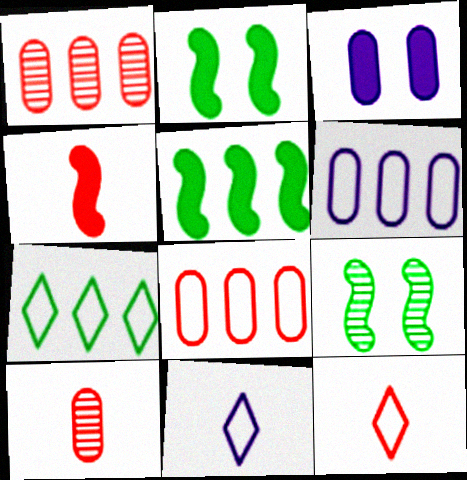[[1, 2, 11], 
[4, 10, 12]]